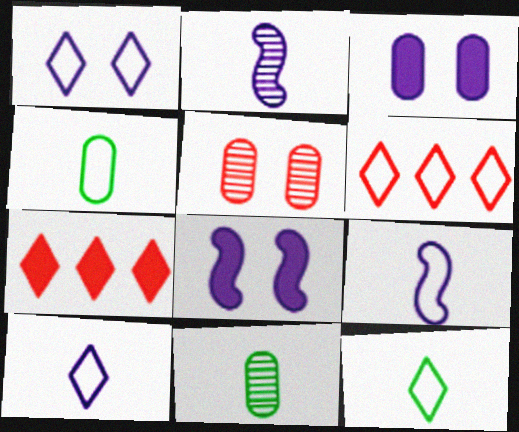[[1, 6, 12], 
[6, 8, 11]]